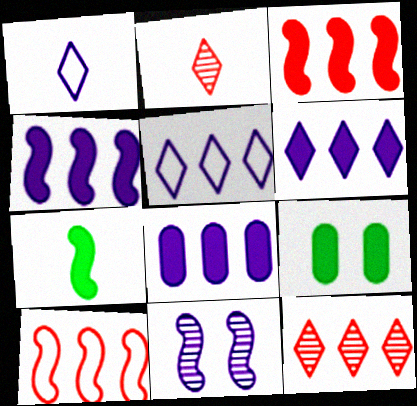[[1, 8, 11], 
[4, 6, 8], 
[7, 10, 11]]